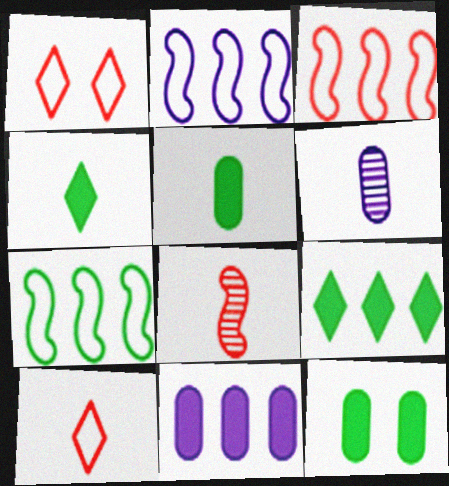[[2, 3, 7]]